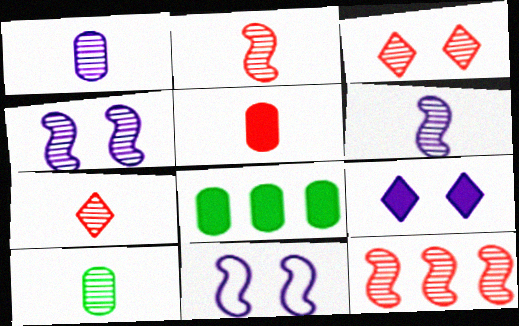[[6, 7, 10], 
[7, 8, 11]]